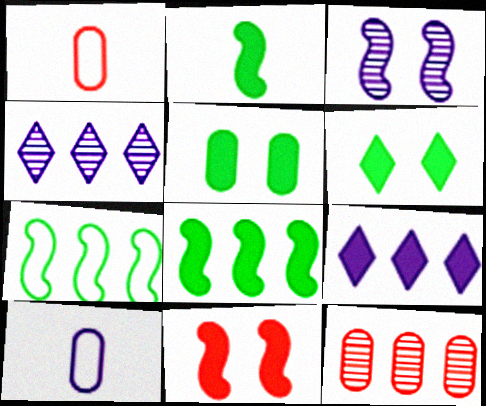[[3, 9, 10], 
[5, 10, 12], 
[7, 9, 12]]